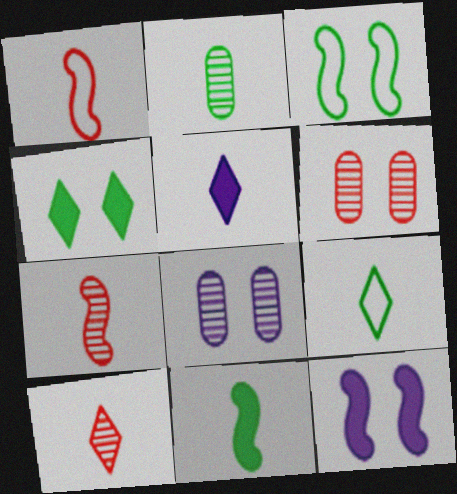[[1, 2, 5], 
[2, 9, 11], 
[5, 9, 10]]